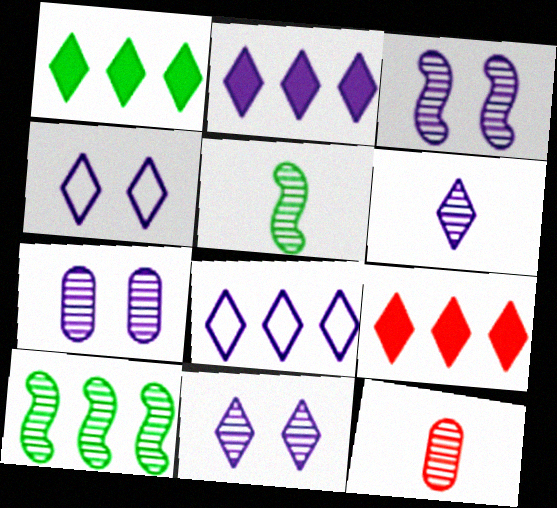[[1, 2, 9], 
[2, 4, 6], 
[3, 7, 11], 
[5, 6, 12], 
[10, 11, 12]]